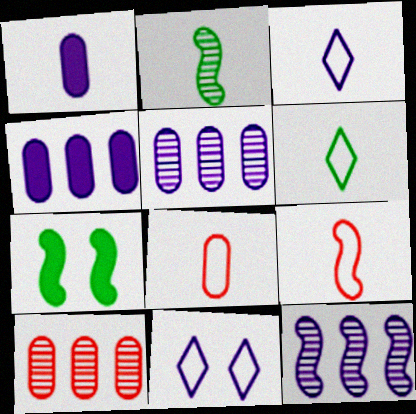[[1, 11, 12], 
[3, 7, 10], 
[7, 9, 12]]